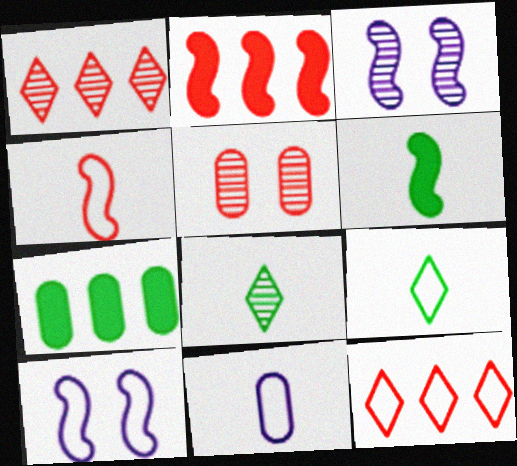[[4, 9, 11], 
[5, 7, 11]]